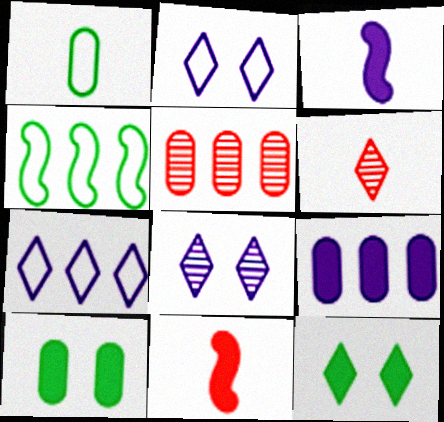[[1, 3, 6], 
[6, 7, 12], 
[9, 11, 12]]